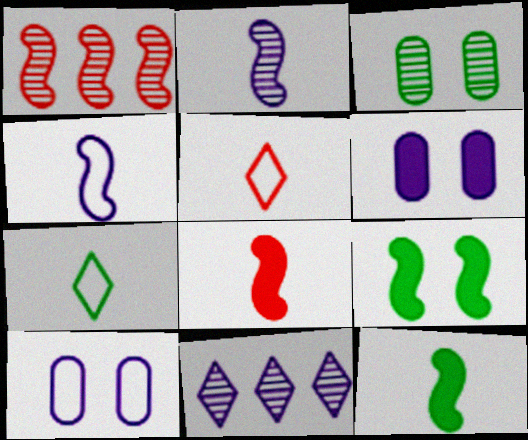[[1, 4, 9], 
[1, 6, 7], 
[4, 6, 11]]